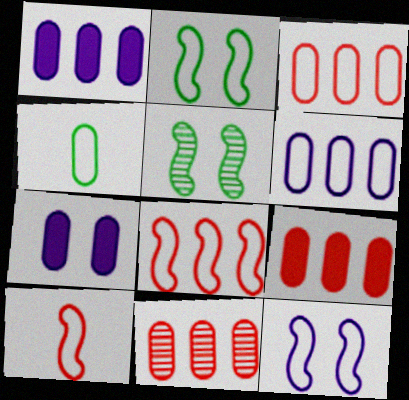[[3, 9, 11], 
[4, 7, 11]]